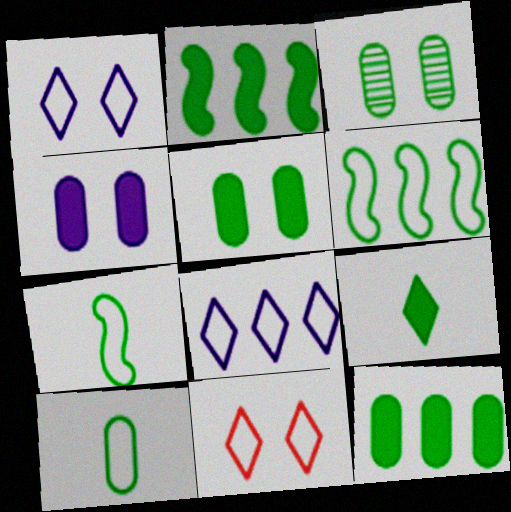[[2, 5, 9], 
[3, 6, 9], 
[3, 10, 12]]